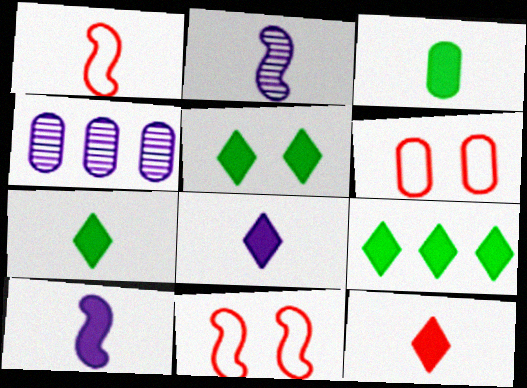[[1, 4, 5], 
[2, 6, 9], 
[3, 4, 6], 
[3, 10, 12], 
[4, 7, 11], 
[5, 7, 9], 
[7, 8, 12]]